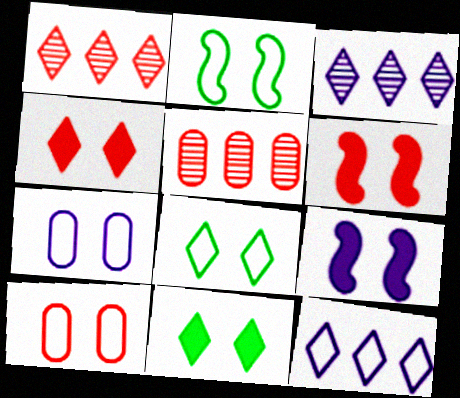[]